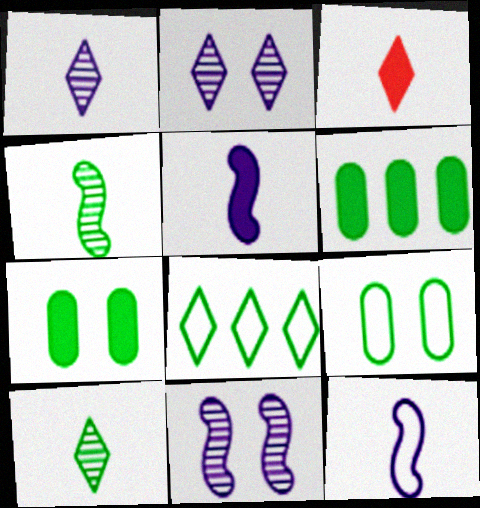[[2, 3, 8], 
[4, 7, 8]]